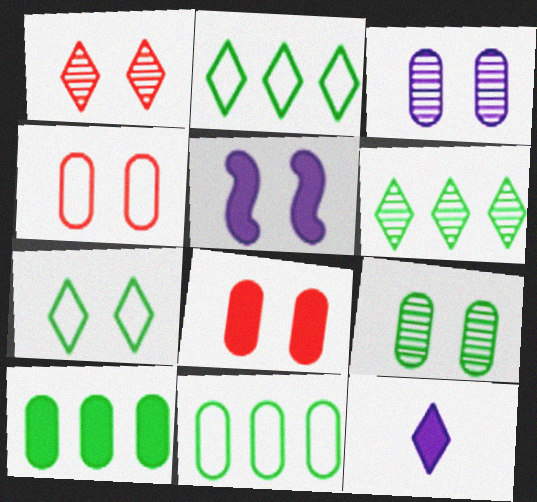[[1, 2, 12]]